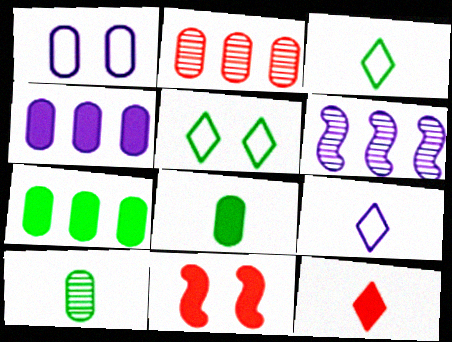[[1, 2, 8]]